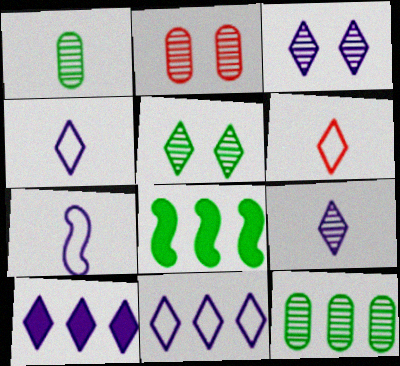[[2, 4, 8], 
[3, 4, 10], 
[5, 6, 10]]